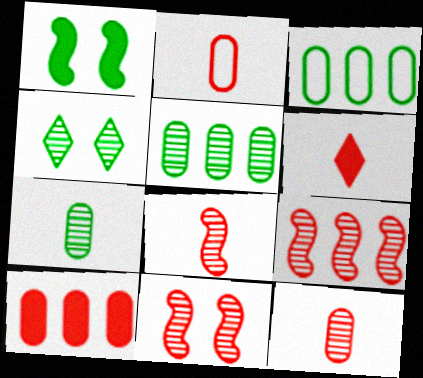[[2, 6, 8], 
[8, 9, 11]]